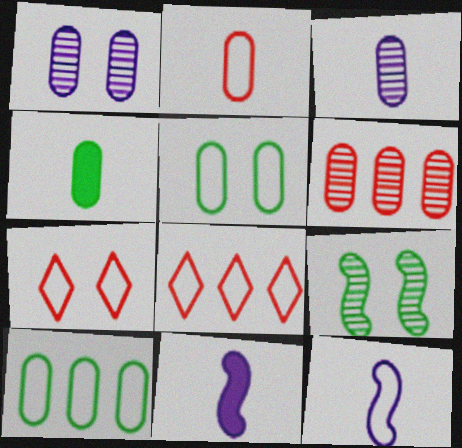[[2, 3, 4], 
[5, 8, 12], 
[7, 10, 12]]